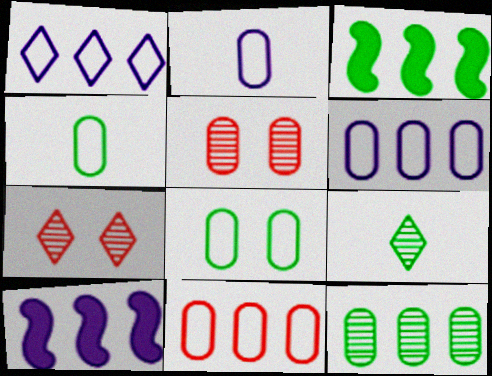[[2, 3, 7], 
[2, 8, 11], 
[3, 8, 9], 
[4, 7, 10]]